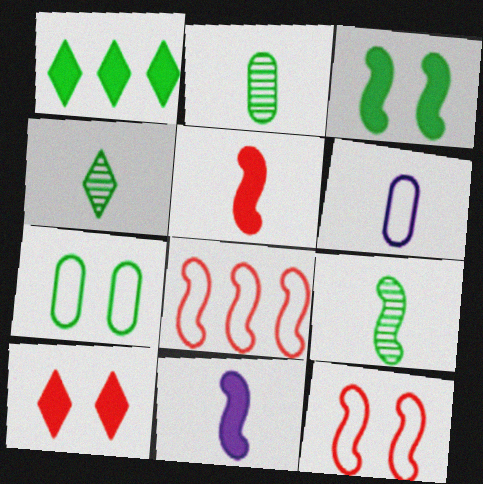[[1, 7, 9], 
[2, 4, 9], 
[4, 5, 6]]